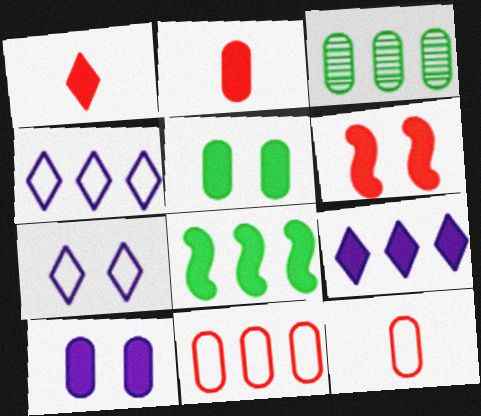[[1, 8, 10], 
[3, 10, 12]]